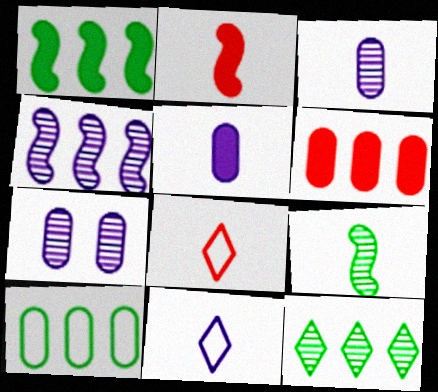[[1, 7, 8], 
[1, 10, 12], 
[5, 8, 9]]